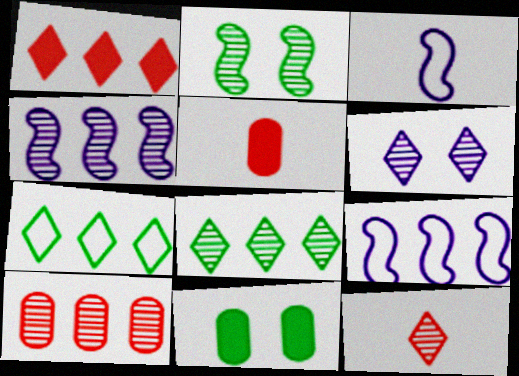[[4, 8, 10], 
[6, 8, 12], 
[9, 11, 12]]